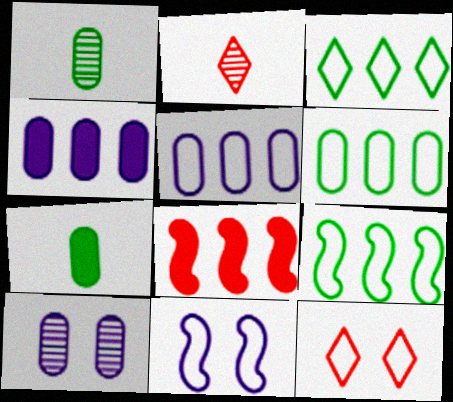[[3, 6, 9]]